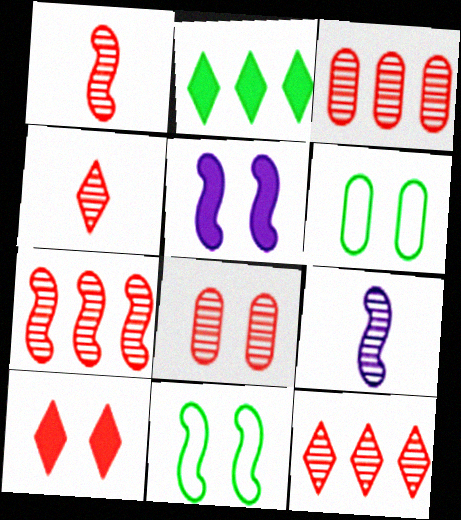[[1, 8, 12], 
[3, 7, 12], 
[4, 7, 8]]